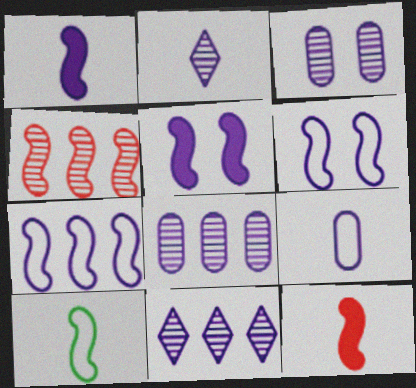[[1, 2, 9], 
[4, 5, 10], 
[5, 9, 11]]